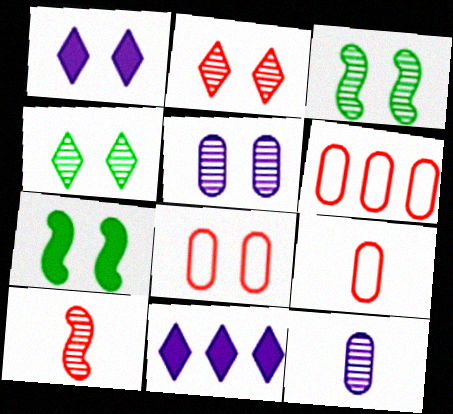[[1, 3, 8], 
[2, 3, 5], 
[3, 9, 11], 
[6, 8, 9]]